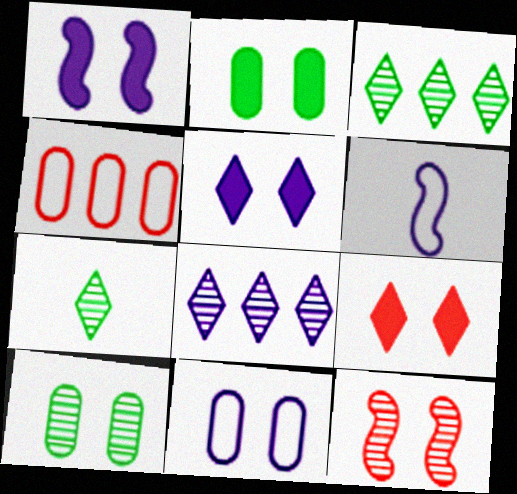[[1, 2, 9], 
[1, 4, 7]]